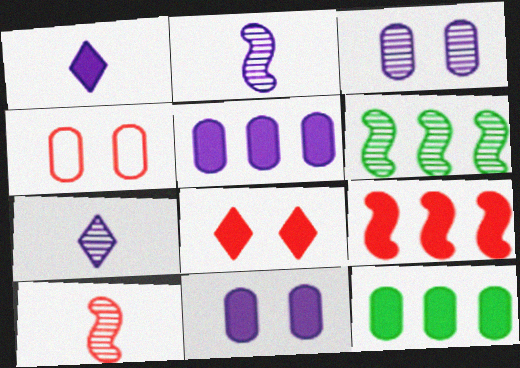[[1, 4, 6]]